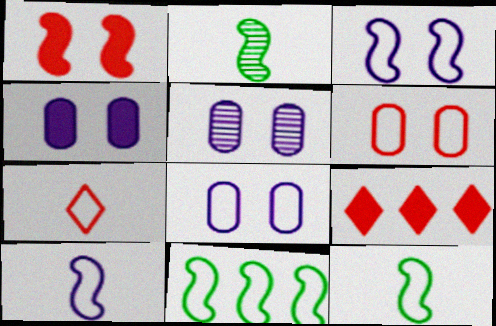[[2, 8, 9], 
[4, 5, 8], 
[5, 9, 12], 
[7, 8, 11]]